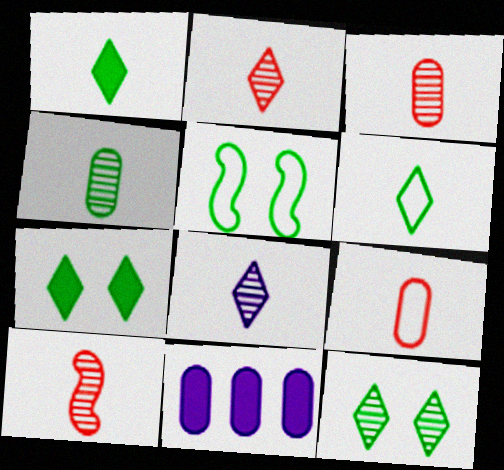[[2, 3, 10], 
[2, 5, 11], 
[4, 8, 10]]